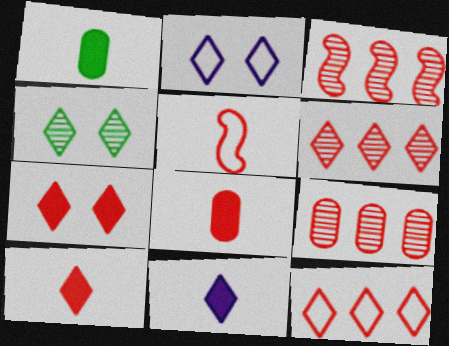[[1, 2, 3], 
[2, 4, 7], 
[3, 6, 9], 
[4, 11, 12], 
[5, 7, 9]]